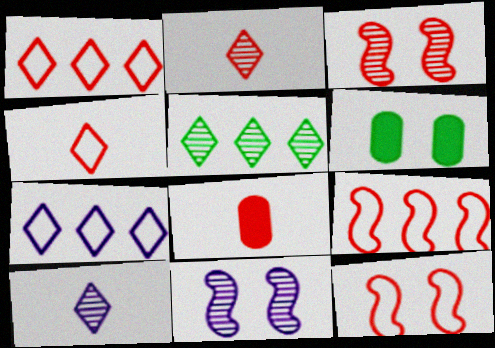[[1, 3, 8], 
[6, 9, 10]]